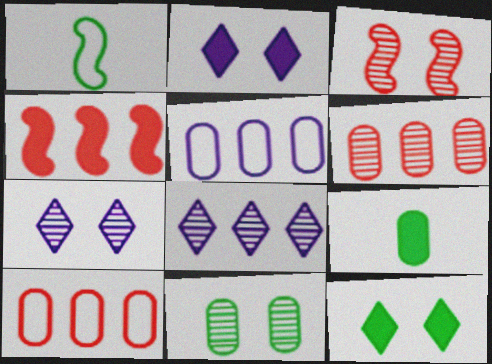[[1, 2, 6], 
[2, 4, 9], 
[3, 7, 11]]